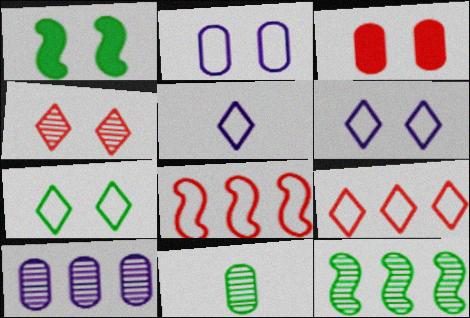[[1, 2, 4], 
[3, 5, 12], 
[5, 7, 9]]